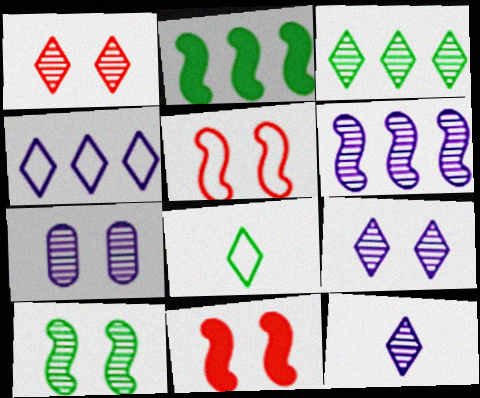[[1, 3, 12], 
[1, 7, 10], 
[6, 7, 12]]